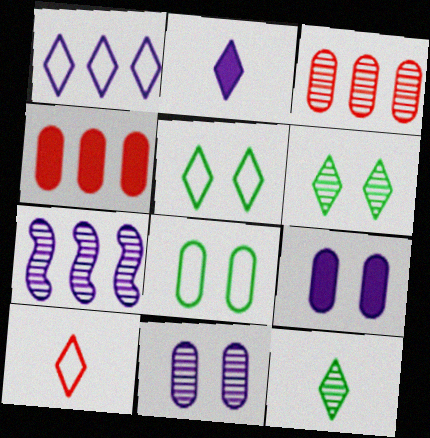[[1, 5, 10], 
[2, 10, 12]]